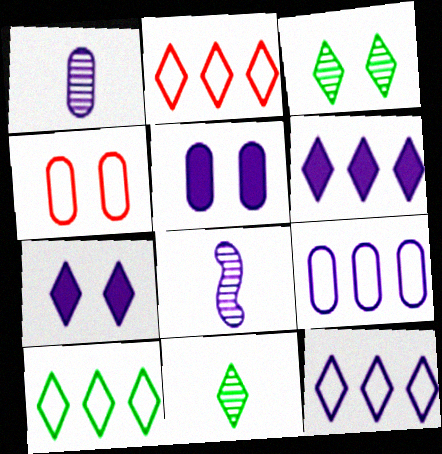[[1, 5, 9], 
[2, 7, 11], 
[2, 10, 12], 
[5, 8, 12], 
[7, 8, 9]]